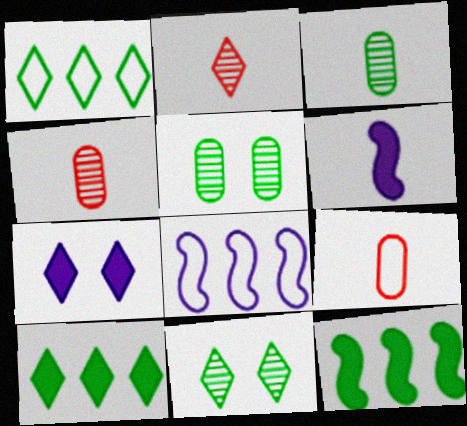[[1, 2, 7]]